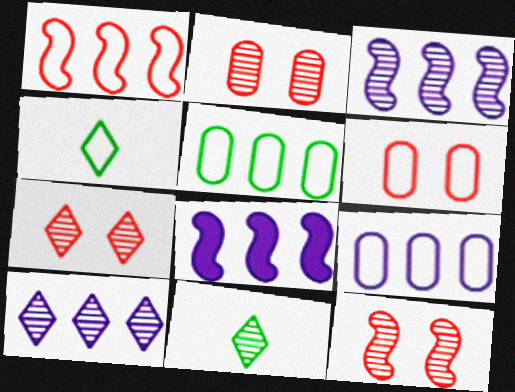[[2, 3, 11], 
[2, 4, 8], 
[2, 7, 12], 
[6, 8, 11], 
[7, 10, 11], 
[8, 9, 10]]